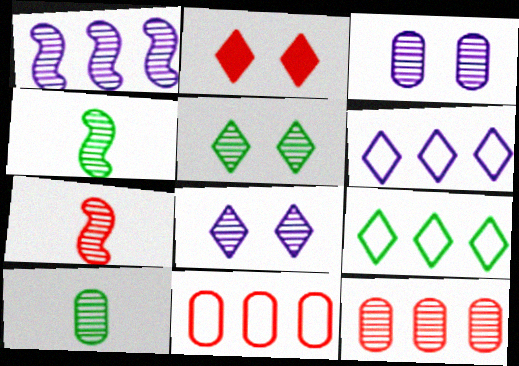[[2, 7, 11], 
[3, 10, 12], 
[4, 8, 12]]